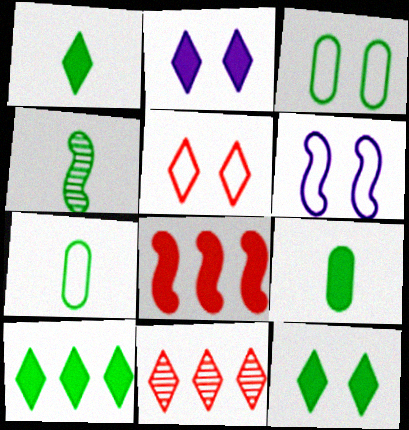[[1, 4, 7], 
[1, 10, 12], 
[2, 8, 9], 
[3, 4, 10], 
[3, 5, 6], 
[4, 6, 8], 
[6, 9, 11]]